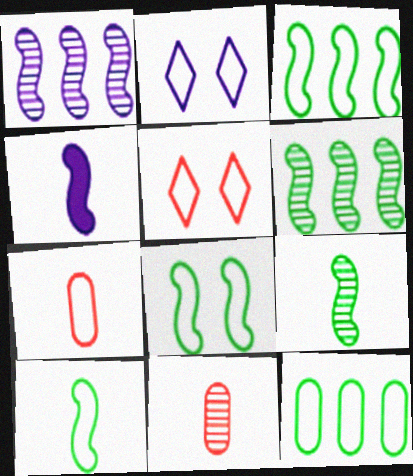[[2, 3, 7], 
[3, 8, 10]]